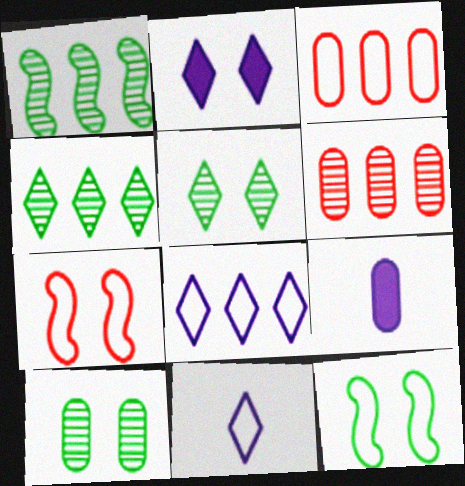[[2, 7, 10], 
[3, 9, 10], 
[3, 11, 12], 
[4, 7, 9]]